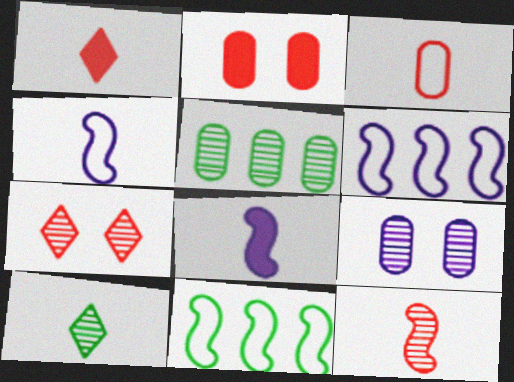[[1, 3, 12], 
[1, 9, 11], 
[2, 6, 10], 
[3, 8, 10]]